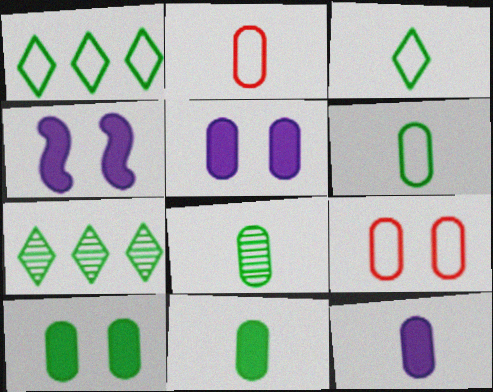[[2, 4, 7], 
[2, 8, 12], 
[6, 8, 11]]